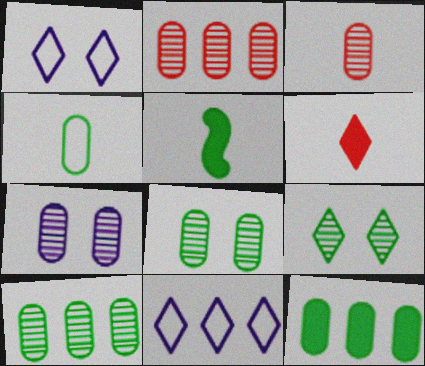[[1, 2, 5], 
[3, 7, 10], 
[4, 8, 12], 
[6, 9, 11]]